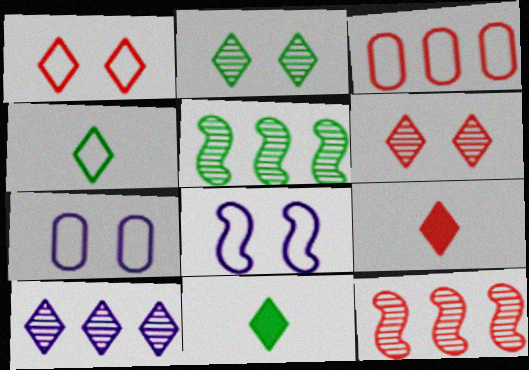[[1, 10, 11], 
[3, 4, 8], 
[5, 7, 9], 
[7, 11, 12]]